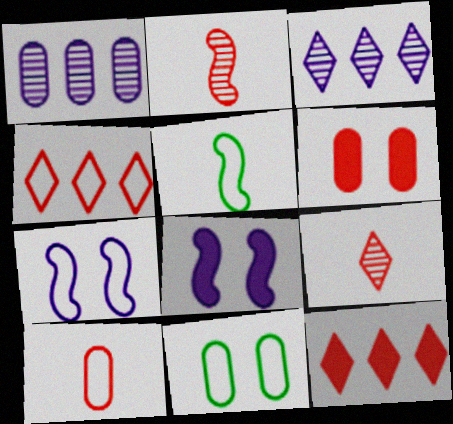[[2, 4, 6], 
[3, 5, 6]]